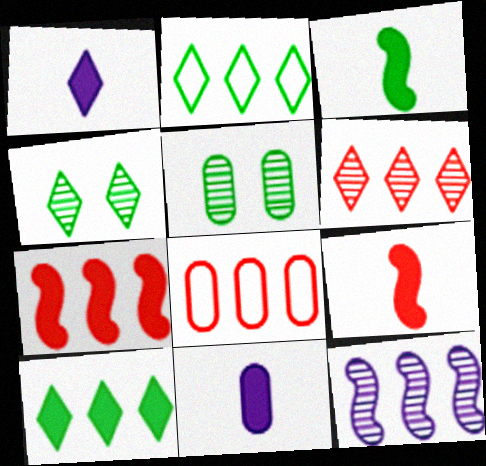[[2, 3, 5], 
[5, 8, 11], 
[6, 7, 8], 
[8, 10, 12]]